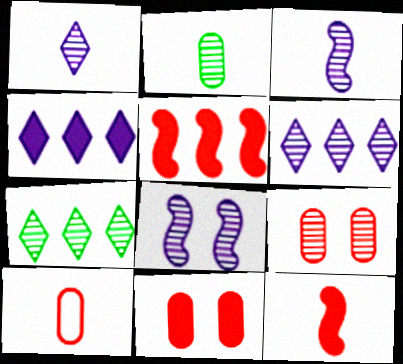[[3, 7, 9]]